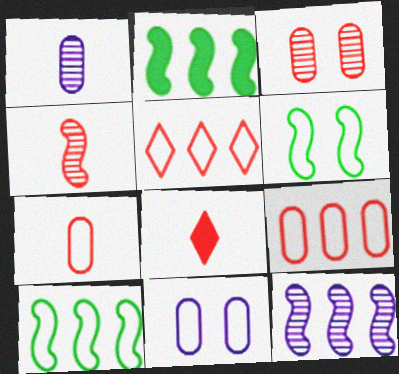[[4, 7, 8]]